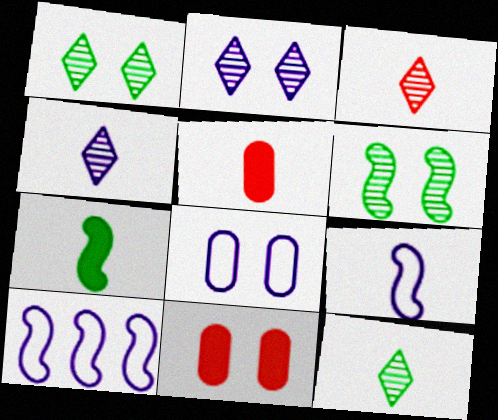[[1, 5, 10], 
[3, 4, 12], 
[5, 9, 12], 
[10, 11, 12]]